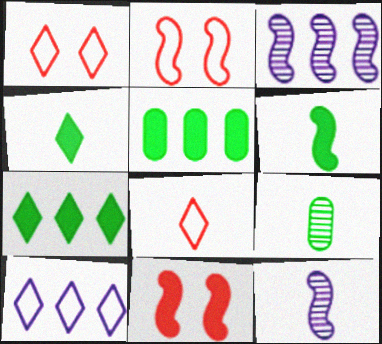[[1, 5, 12], 
[2, 3, 6], 
[9, 10, 11]]